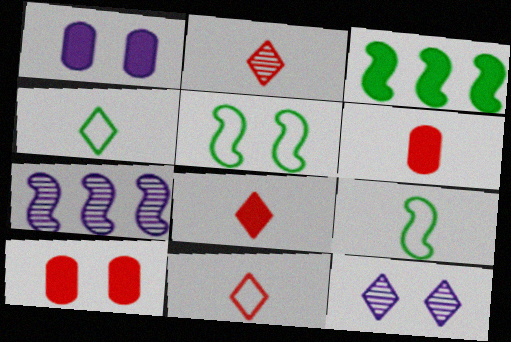[[1, 3, 8], 
[2, 8, 11], 
[4, 7, 10], 
[5, 10, 12]]